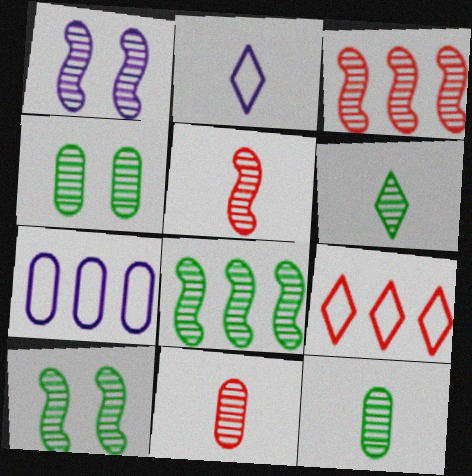[[1, 5, 8], 
[4, 6, 8]]